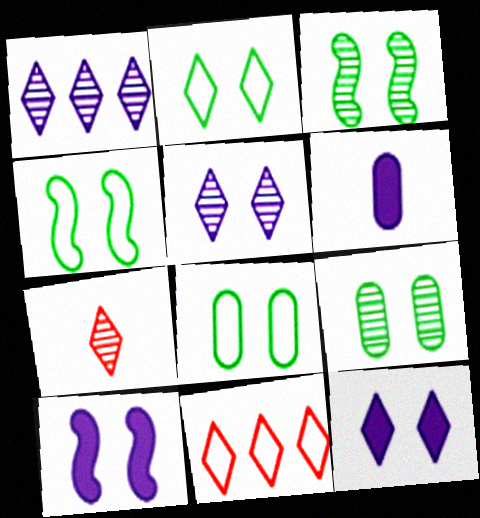[[2, 4, 8], 
[3, 6, 11]]